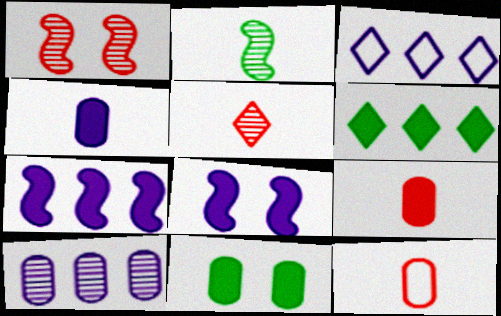[[3, 7, 10], 
[6, 8, 9], 
[10, 11, 12]]